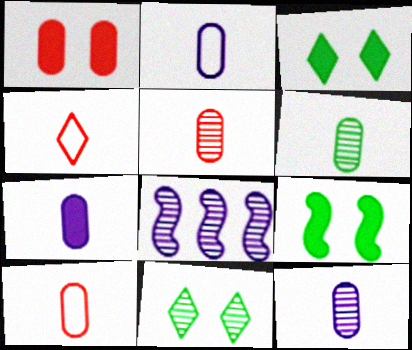[[2, 7, 12], 
[3, 8, 10], 
[5, 6, 12], 
[5, 8, 11], 
[6, 7, 10]]